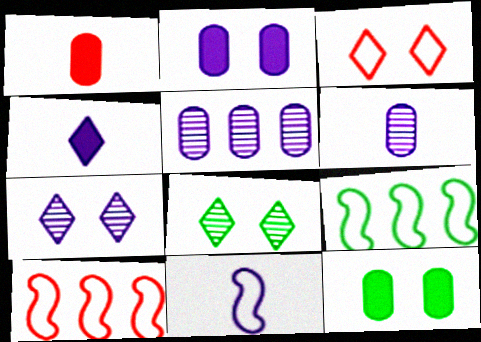[[1, 7, 9], 
[4, 6, 11]]